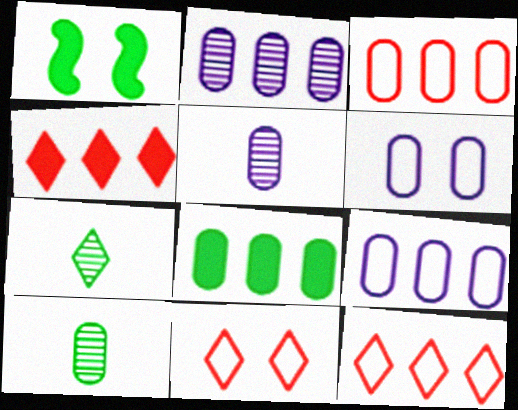[[1, 5, 12], 
[2, 3, 8]]